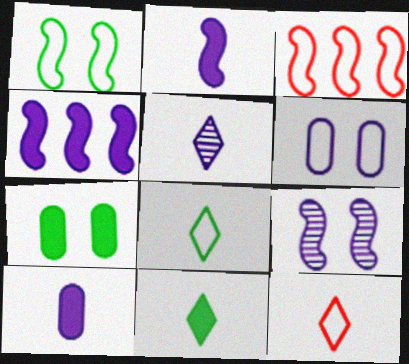[[3, 5, 7], 
[3, 6, 8], 
[4, 5, 6], 
[5, 11, 12]]